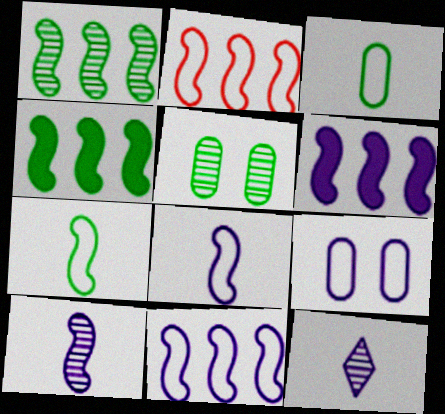[[1, 2, 6], 
[6, 9, 12]]